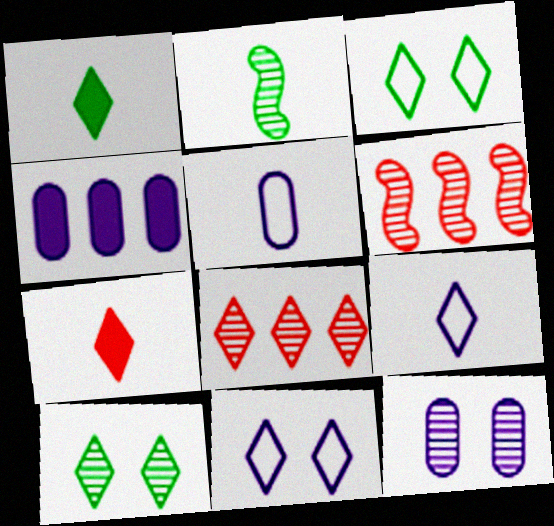[[1, 8, 11], 
[2, 5, 7], 
[2, 8, 12], 
[4, 5, 12]]